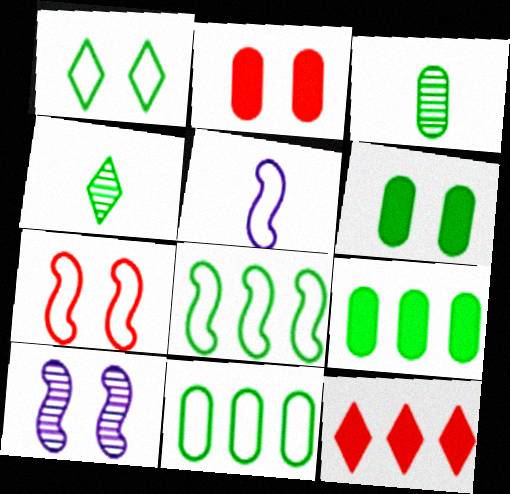[[1, 2, 10], 
[3, 6, 11], 
[4, 6, 8], 
[5, 7, 8]]